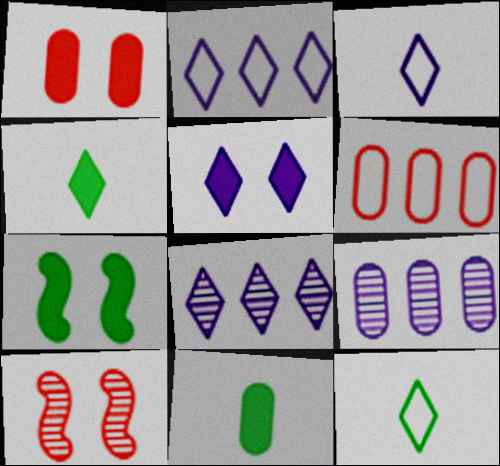[[1, 5, 7], 
[2, 10, 11], 
[3, 5, 8]]